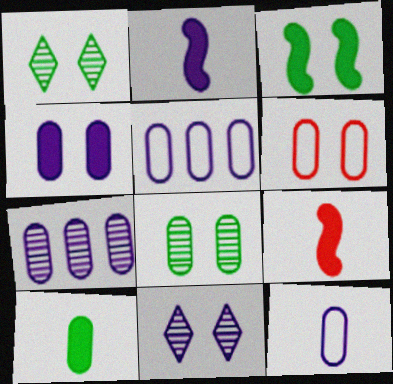[[1, 5, 9], 
[2, 5, 11], 
[3, 6, 11], 
[4, 6, 8], 
[4, 7, 12], 
[6, 7, 10]]